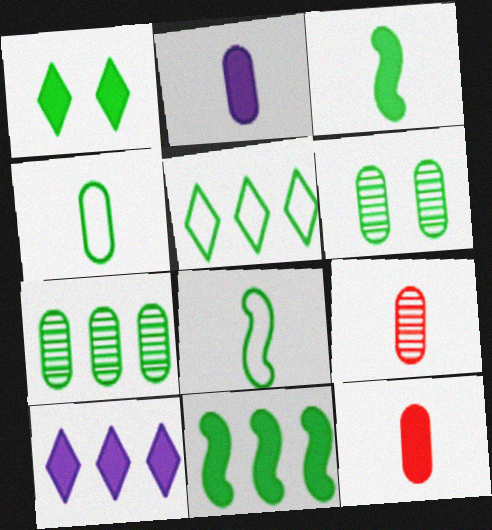[[1, 7, 8], 
[2, 4, 9], 
[3, 5, 6], 
[5, 7, 11]]